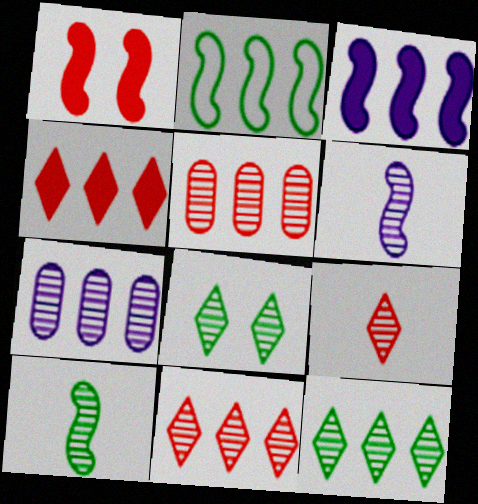[[1, 2, 6], 
[2, 4, 7], 
[5, 6, 8]]